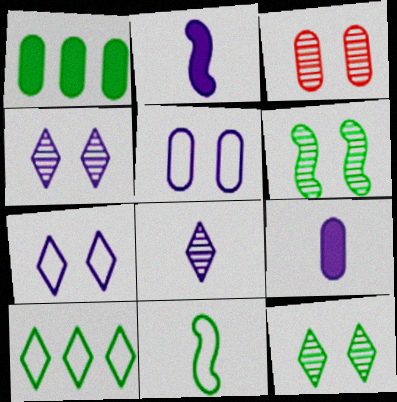[[1, 11, 12], 
[2, 3, 10], 
[3, 4, 6]]